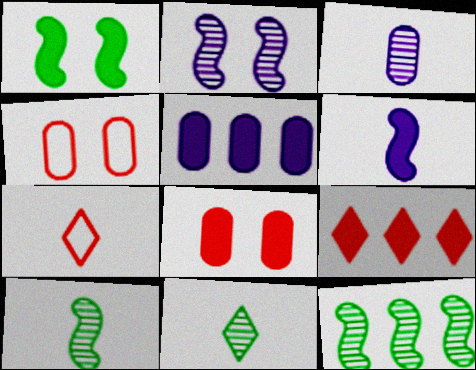[]